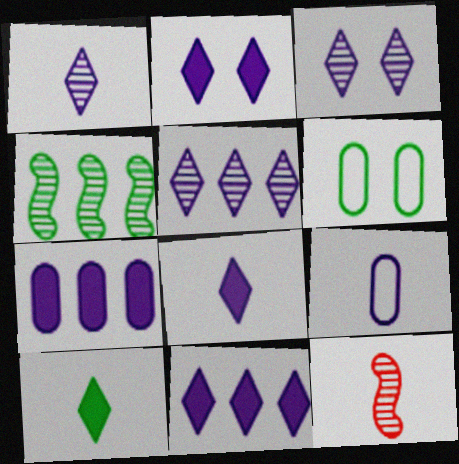[[1, 3, 5], 
[2, 8, 11], 
[4, 6, 10], 
[6, 11, 12], 
[9, 10, 12]]